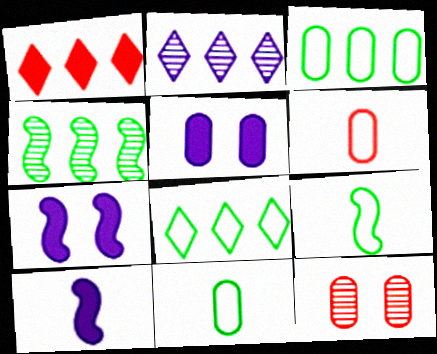[[1, 2, 8], 
[8, 10, 12]]